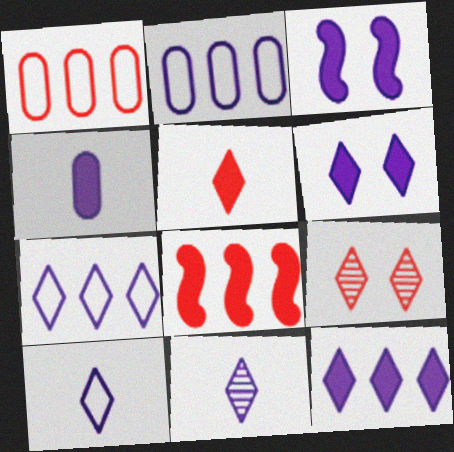[[2, 3, 11], 
[3, 4, 12], 
[6, 7, 11]]